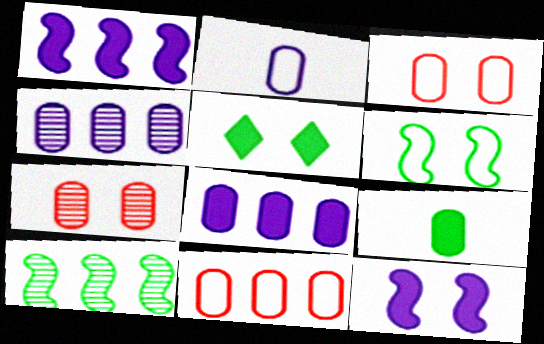[[3, 4, 9]]